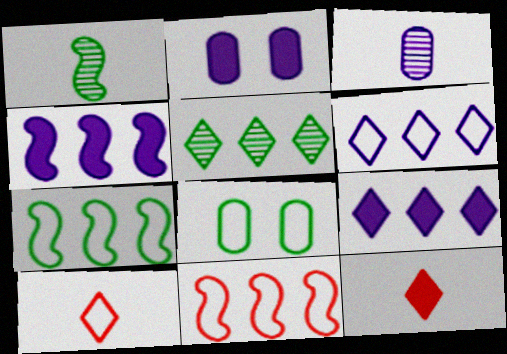[]